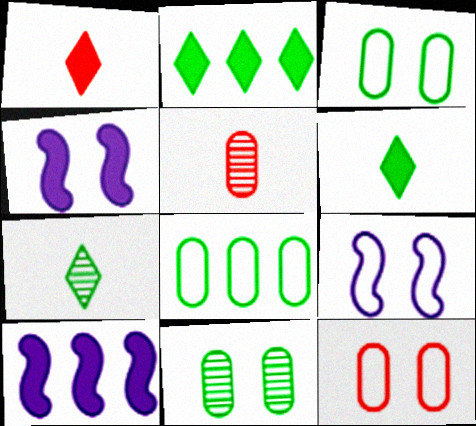[[2, 5, 9], 
[7, 10, 12]]